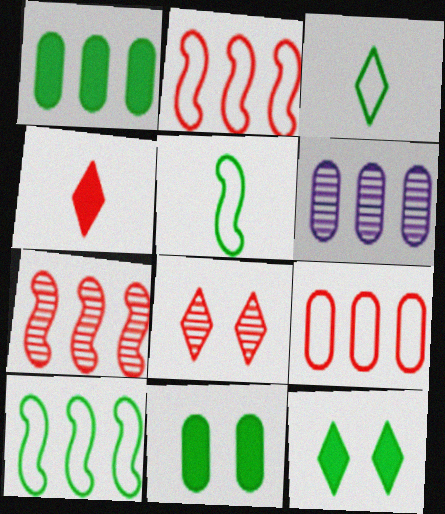[[1, 6, 9]]